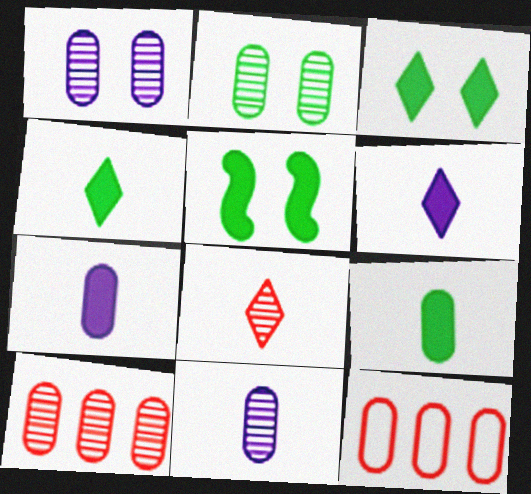[[1, 9, 12], 
[2, 7, 12], 
[2, 10, 11]]